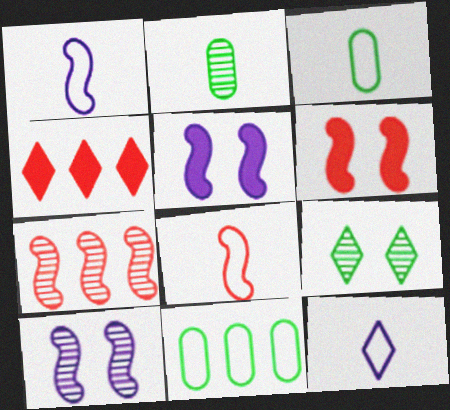[[3, 4, 10], 
[3, 8, 12], 
[4, 9, 12], 
[6, 7, 8]]